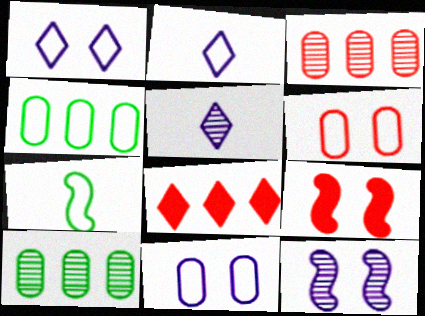[[2, 9, 10], 
[4, 5, 9]]